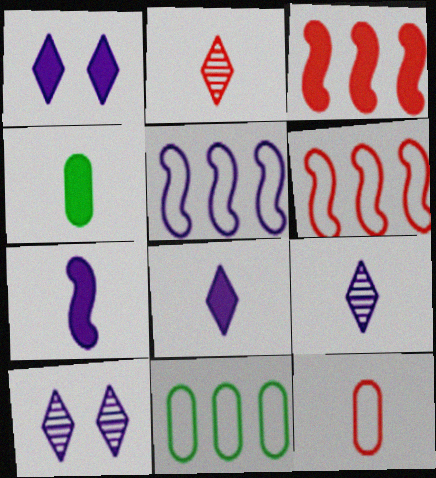[[1, 3, 4], 
[4, 6, 10]]